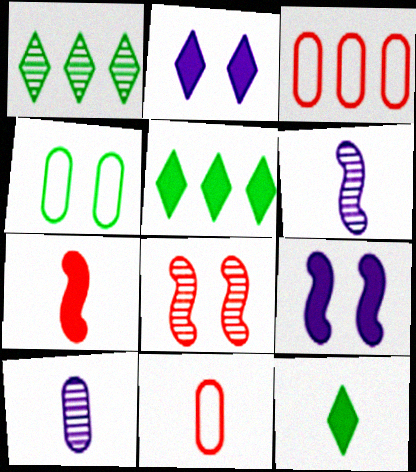[[1, 8, 10], 
[1, 9, 11], 
[2, 4, 8], 
[6, 11, 12]]